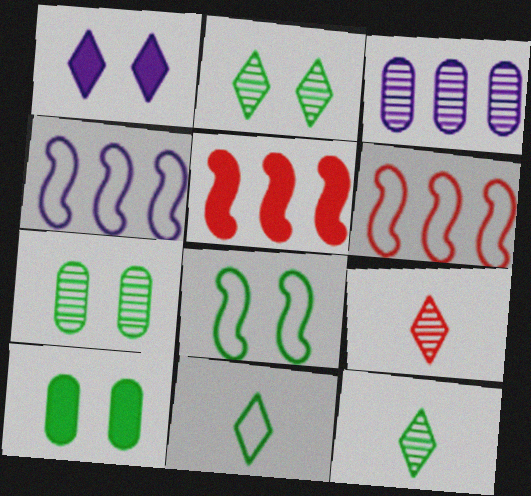[[2, 8, 10], 
[4, 9, 10]]